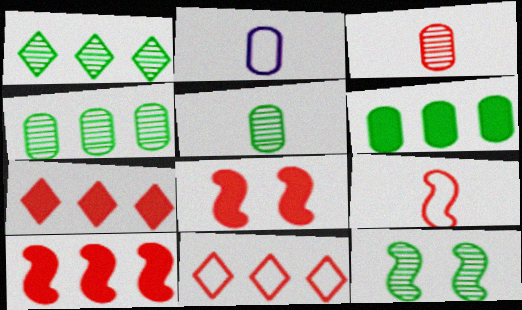[[1, 2, 8], 
[1, 5, 12], 
[2, 7, 12], 
[3, 8, 11]]